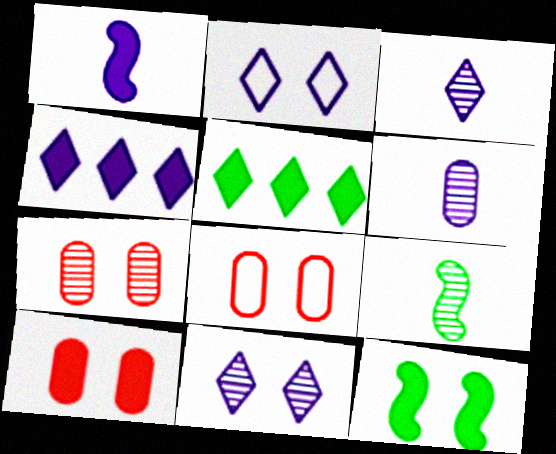[[1, 5, 10], 
[2, 3, 4], 
[2, 7, 12], 
[4, 8, 9], 
[7, 8, 10], 
[8, 11, 12]]